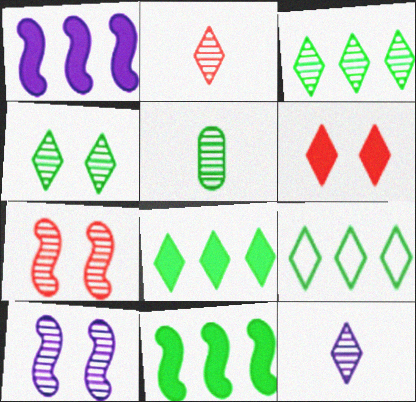[[3, 8, 9], 
[6, 9, 12]]